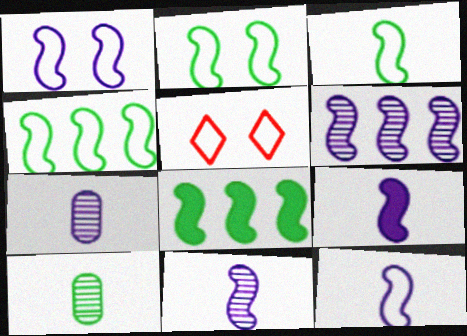[[1, 6, 9], 
[2, 3, 4], 
[5, 7, 8], 
[9, 11, 12]]